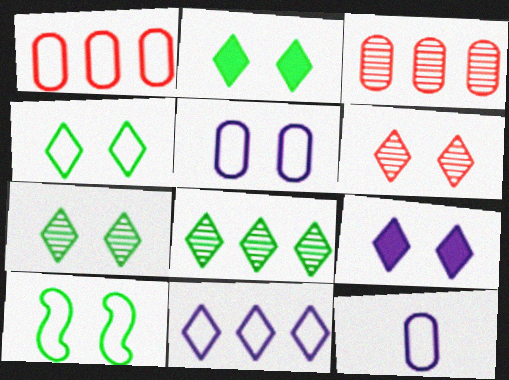[[2, 4, 7], 
[4, 6, 9]]